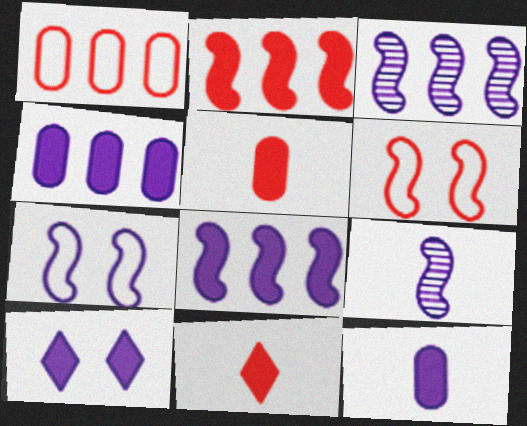[[7, 8, 9], 
[8, 10, 12]]